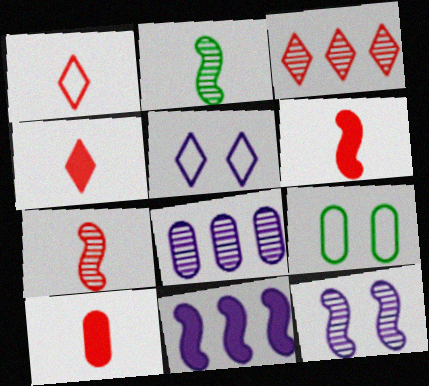[[1, 7, 10], 
[4, 6, 10], 
[8, 9, 10]]